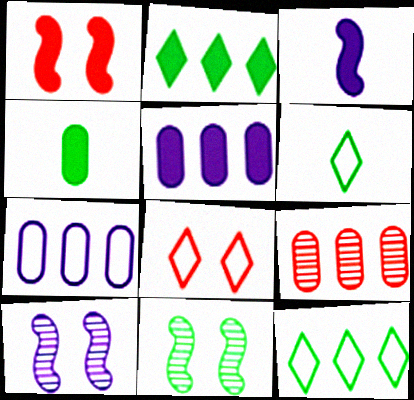[[4, 11, 12]]